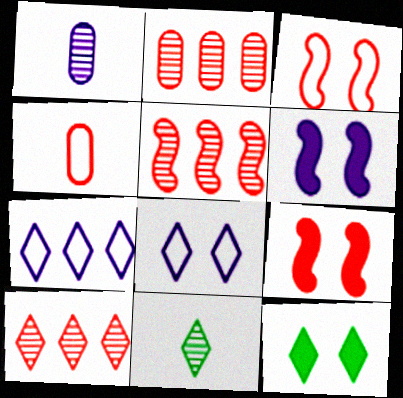[[1, 6, 7], 
[2, 5, 10], 
[4, 9, 10]]